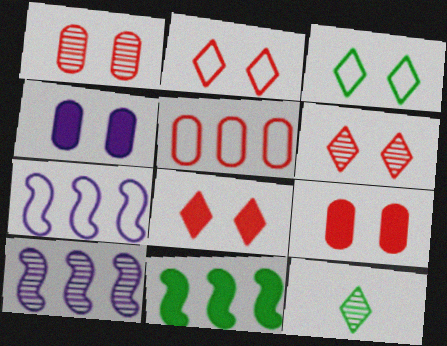[[1, 10, 12], 
[2, 6, 8], 
[7, 9, 12]]